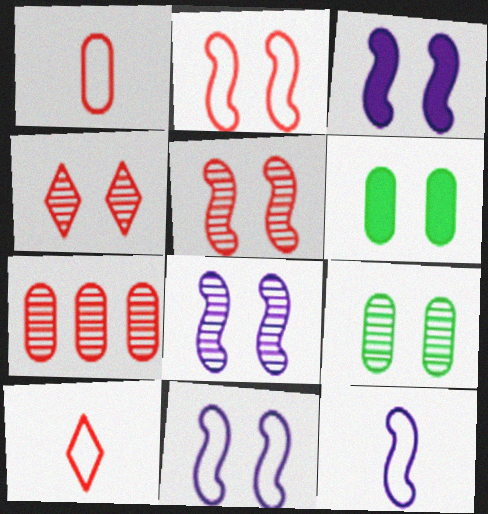[[3, 8, 11], 
[4, 6, 11], 
[4, 8, 9]]